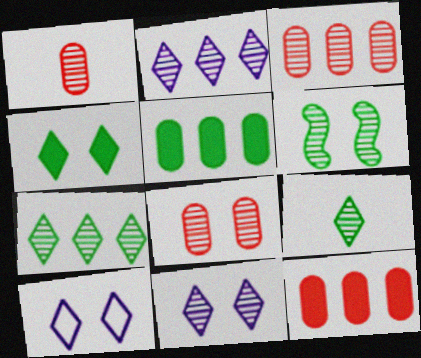[[1, 2, 6], 
[1, 3, 8], 
[6, 8, 11]]